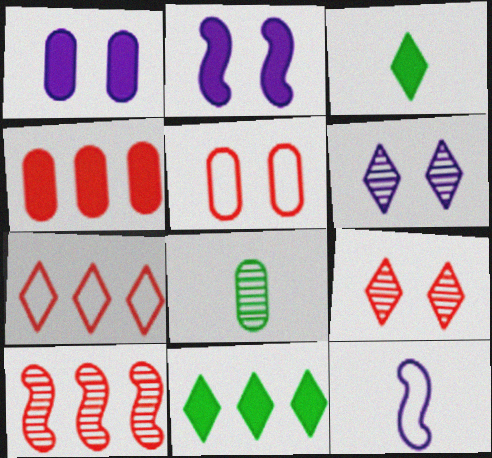[[2, 3, 4], 
[2, 7, 8], 
[3, 6, 7], 
[4, 7, 10], 
[6, 8, 10]]